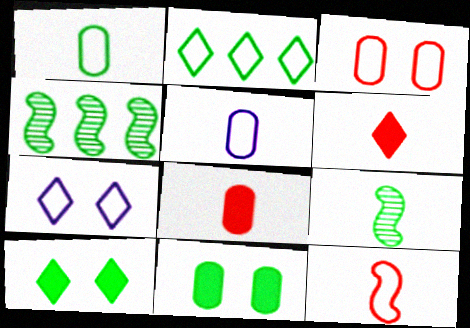[[1, 4, 10], 
[2, 9, 11], 
[4, 7, 8], 
[5, 6, 9]]